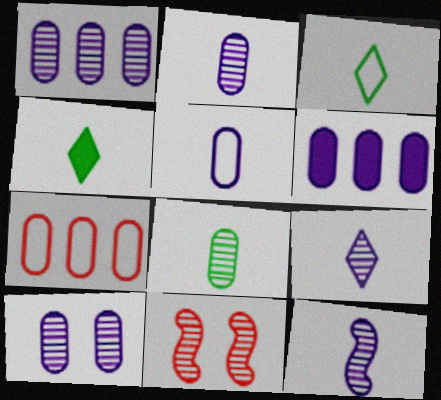[[1, 2, 10], 
[2, 9, 12], 
[3, 6, 11], 
[5, 6, 10]]